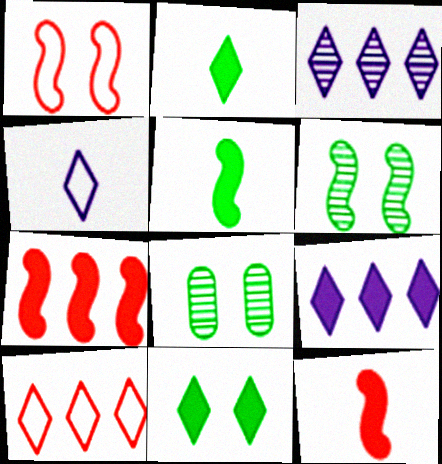[[4, 7, 8]]